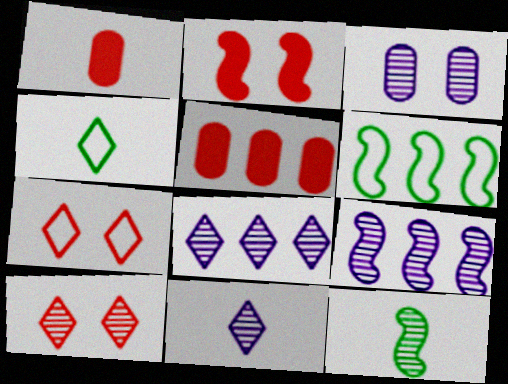[[3, 9, 11], 
[5, 6, 8]]